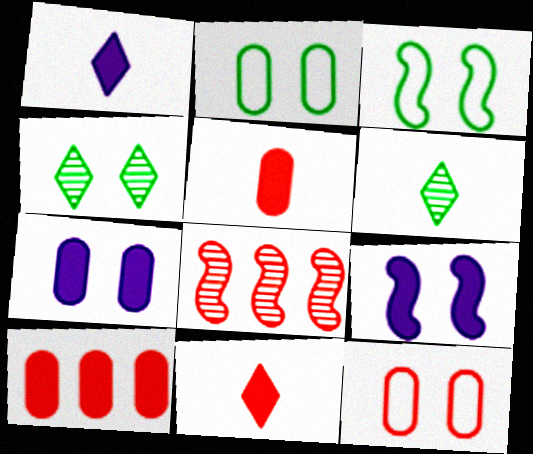[[1, 2, 8], 
[4, 9, 12], 
[8, 11, 12]]